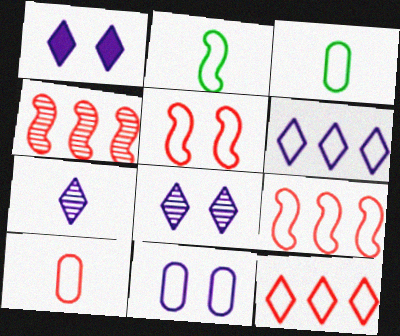[[1, 3, 4], 
[1, 6, 7], 
[2, 11, 12], 
[3, 5, 6], 
[5, 10, 12]]